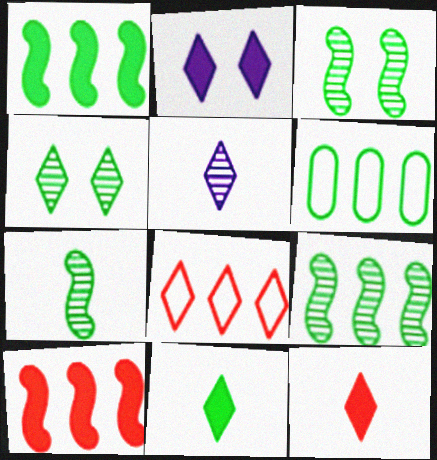[[3, 6, 11], 
[3, 7, 9]]